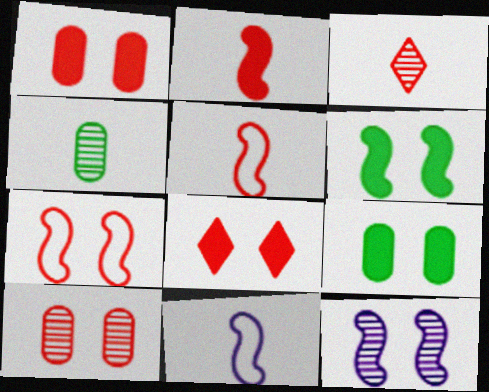[[6, 7, 12], 
[7, 8, 10]]